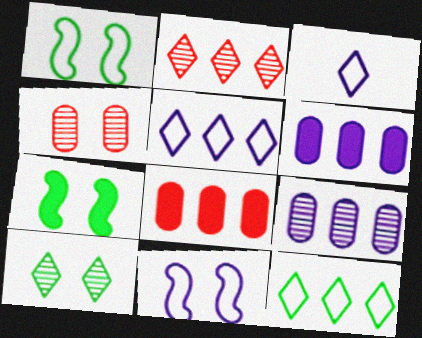[]